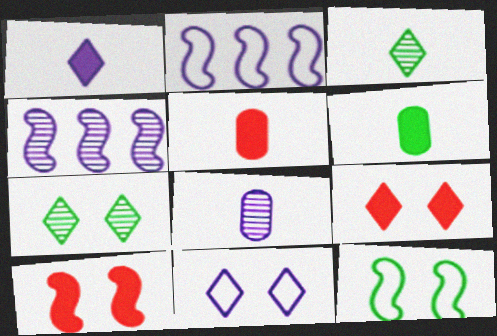[[2, 5, 7], 
[7, 9, 11]]